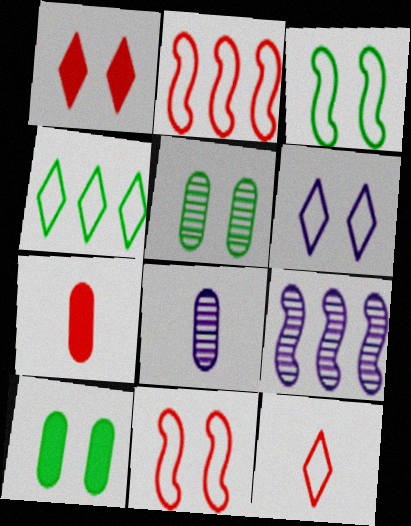[[4, 6, 12], 
[9, 10, 12]]